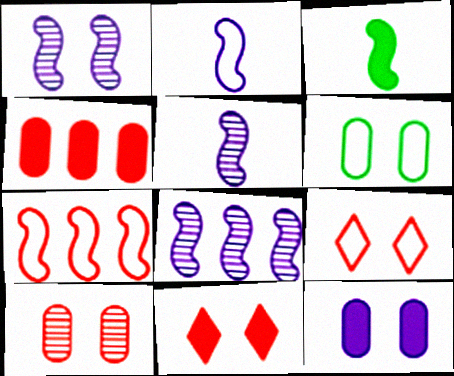[[1, 3, 7], 
[1, 5, 8], 
[1, 6, 11], 
[6, 10, 12]]